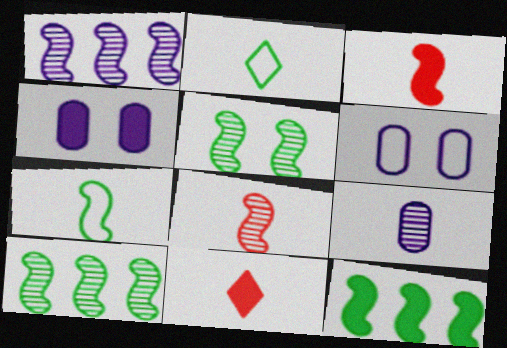[[1, 5, 8], 
[2, 3, 9], 
[4, 11, 12], 
[5, 7, 12], 
[6, 10, 11], 
[7, 9, 11]]